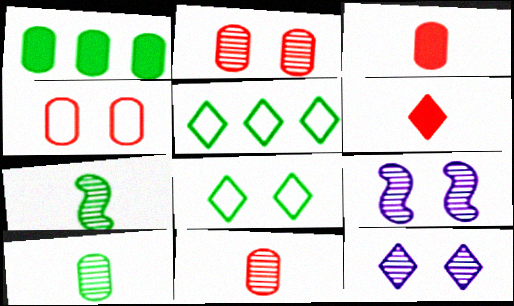[[1, 7, 8], 
[3, 5, 9], 
[5, 6, 12]]